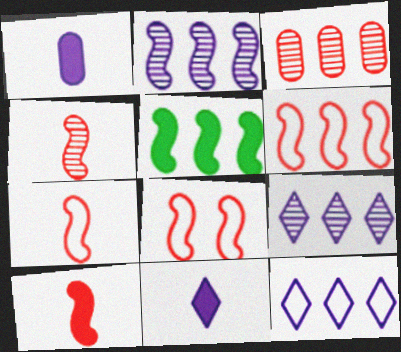[[2, 5, 6], 
[3, 5, 12], 
[4, 7, 10], 
[6, 7, 8]]